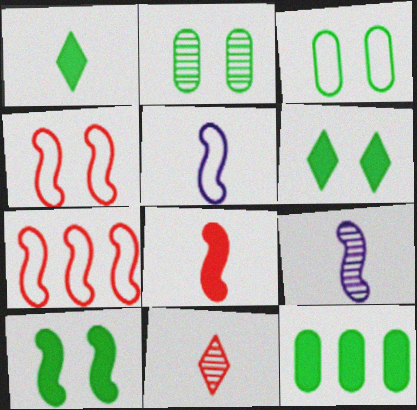[[1, 10, 12], 
[7, 9, 10]]